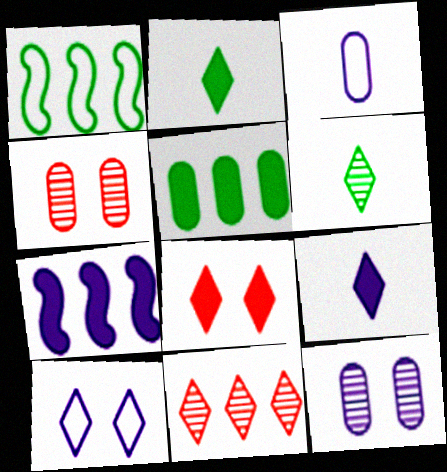[[1, 4, 9], 
[2, 10, 11], 
[3, 4, 5]]